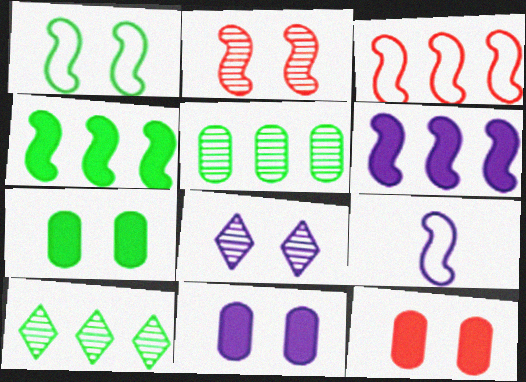[[1, 3, 9], 
[1, 8, 12], 
[2, 4, 9], 
[7, 11, 12], 
[9, 10, 12]]